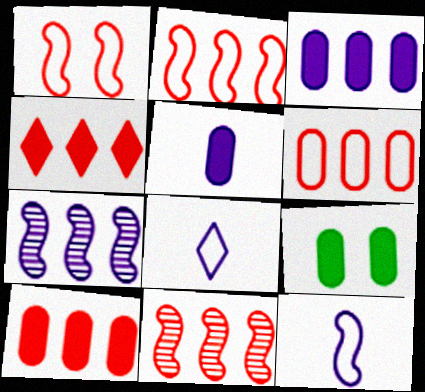[[4, 6, 11], 
[5, 9, 10], 
[8, 9, 11]]